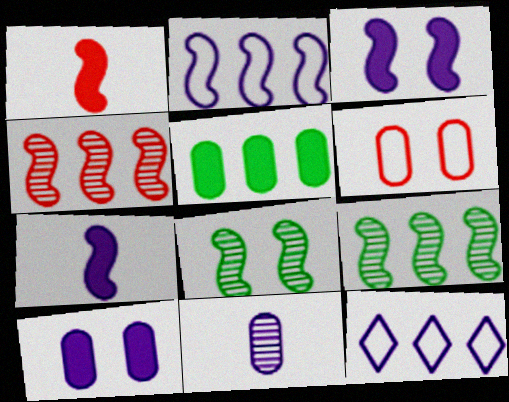[[1, 2, 8], 
[3, 11, 12], 
[4, 5, 12], 
[5, 6, 11]]